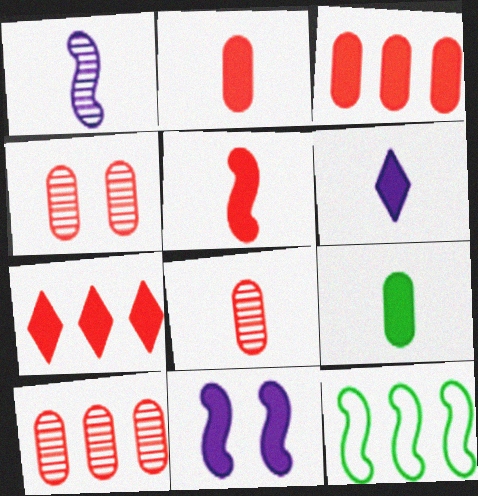[[4, 6, 12], 
[4, 8, 10], 
[5, 6, 9], 
[7, 9, 11]]